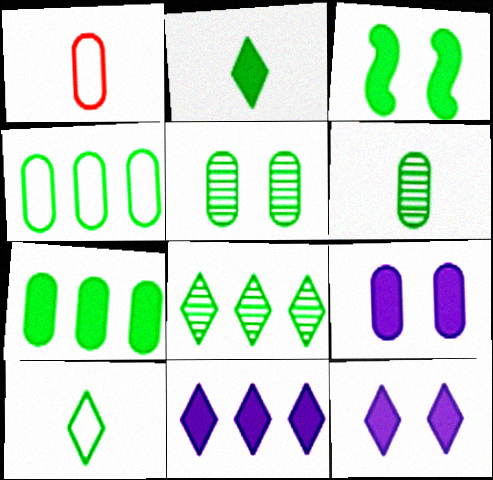[[2, 3, 7]]